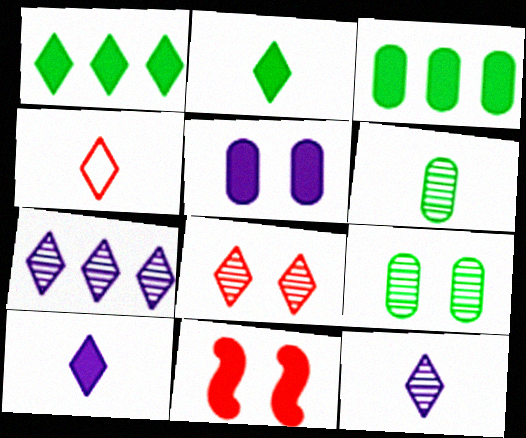[[2, 4, 12], 
[3, 10, 11]]